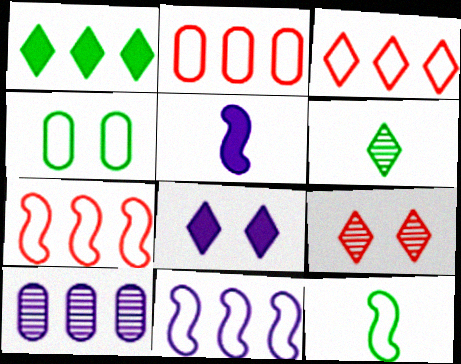[[1, 7, 10], 
[2, 3, 7], 
[3, 6, 8]]